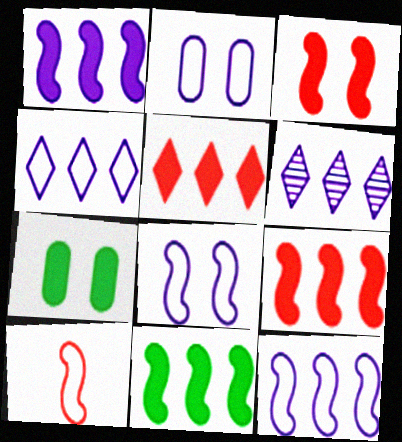[[1, 9, 11], 
[6, 7, 10]]